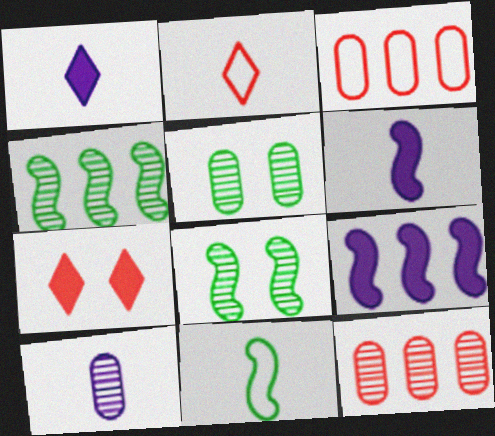[[1, 3, 8], 
[2, 5, 9], 
[5, 10, 12]]